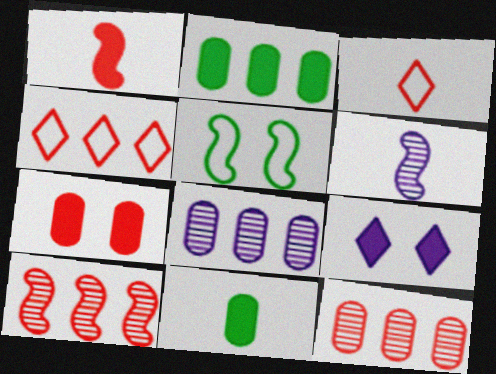[[1, 2, 9], 
[3, 6, 11], 
[3, 7, 10]]